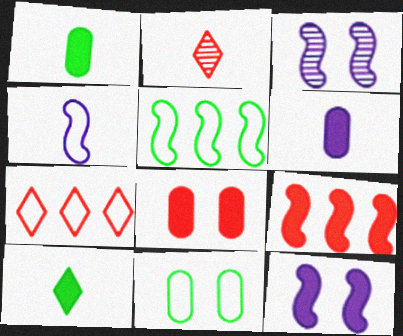[[1, 2, 4], 
[1, 3, 7], 
[4, 7, 11]]